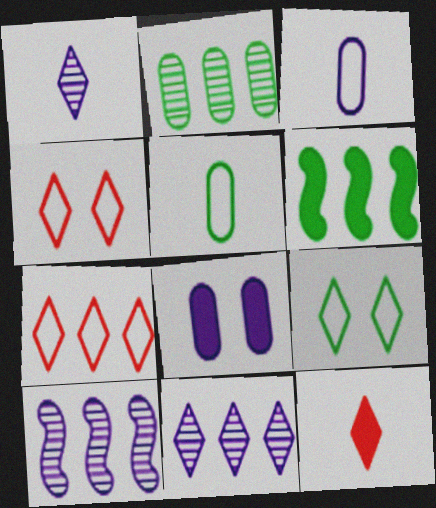[[6, 8, 12], 
[9, 11, 12]]